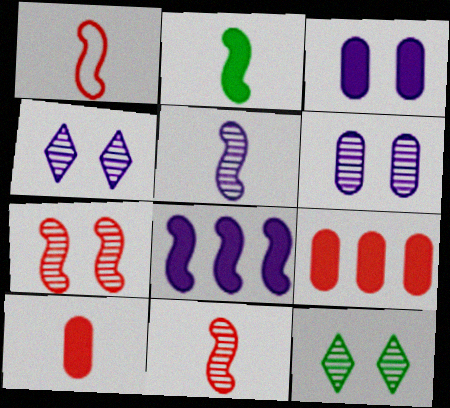[[1, 2, 5], 
[6, 7, 12]]